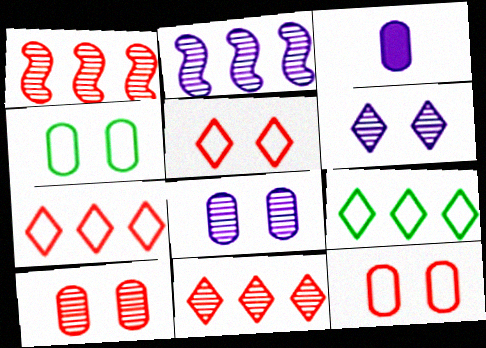[]